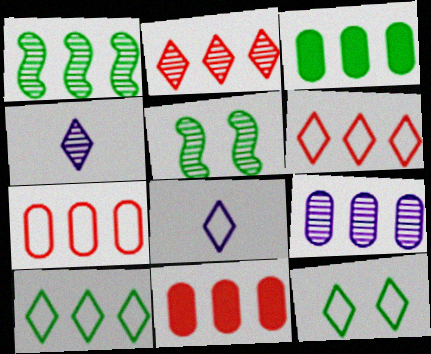[[1, 2, 9], 
[1, 3, 10], 
[3, 7, 9], 
[5, 8, 11], 
[6, 8, 12]]